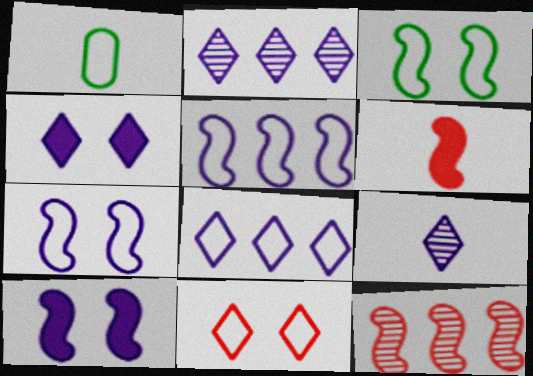[[1, 4, 12], 
[1, 5, 11], 
[1, 6, 9], 
[4, 8, 9]]